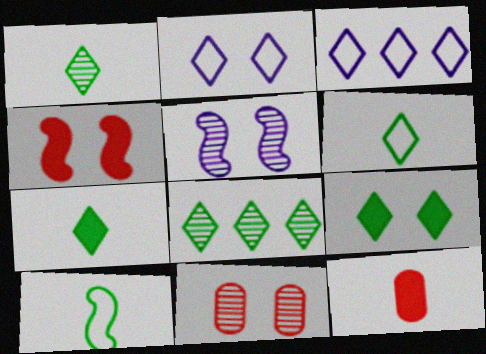[[1, 6, 7], 
[6, 8, 9]]